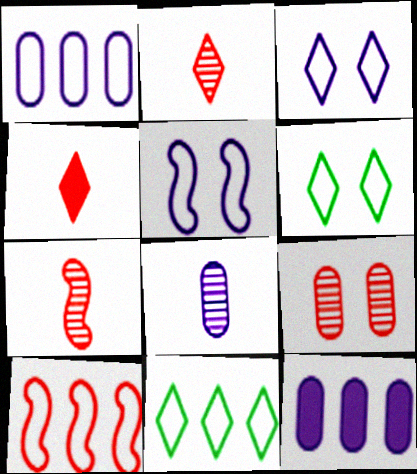[[1, 10, 11], 
[4, 9, 10], 
[6, 7, 12]]